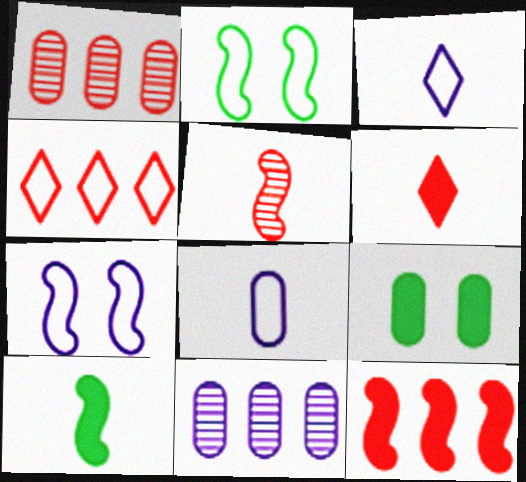[[1, 4, 12], 
[1, 8, 9], 
[2, 4, 8], 
[2, 6, 11]]